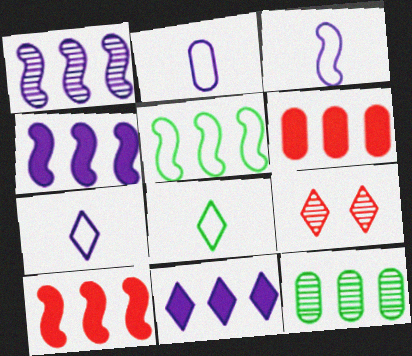[[1, 5, 10], 
[2, 3, 7], 
[8, 9, 11]]